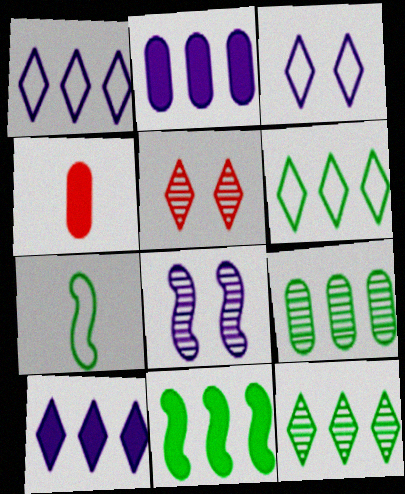[[2, 5, 7], 
[4, 6, 8], 
[6, 9, 11]]